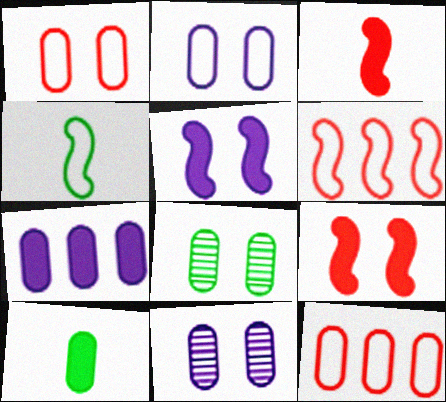[[10, 11, 12]]